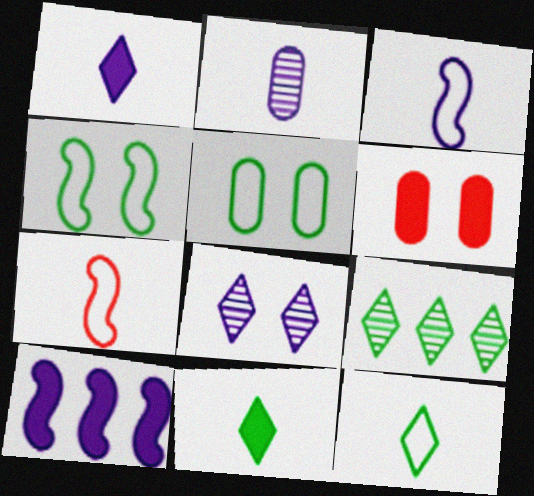[[1, 2, 3], 
[2, 7, 11], 
[3, 6, 9], 
[4, 6, 8], 
[6, 10, 11]]